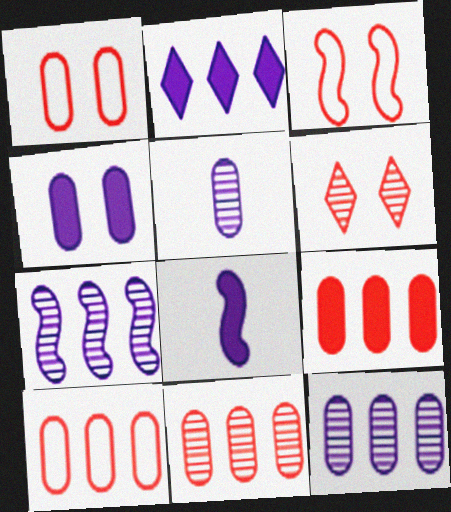[[2, 4, 8], 
[9, 10, 11]]